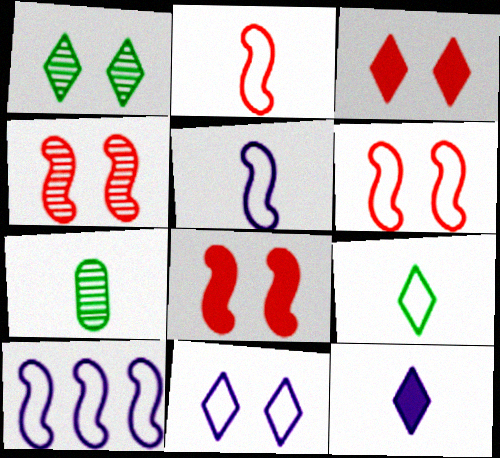[[1, 3, 11], 
[2, 7, 12], 
[3, 7, 10], 
[4, 6, 8]]